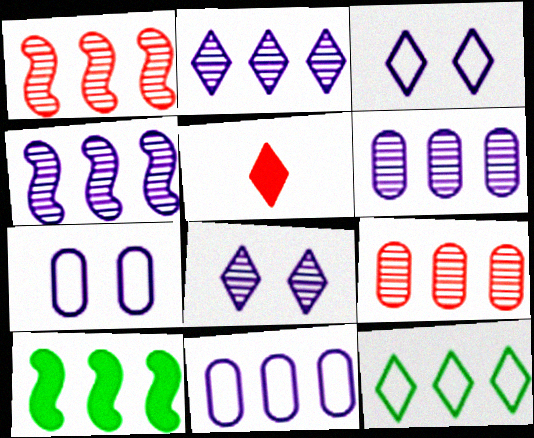[[2, 4, 6], 
[5, 8, 12]]